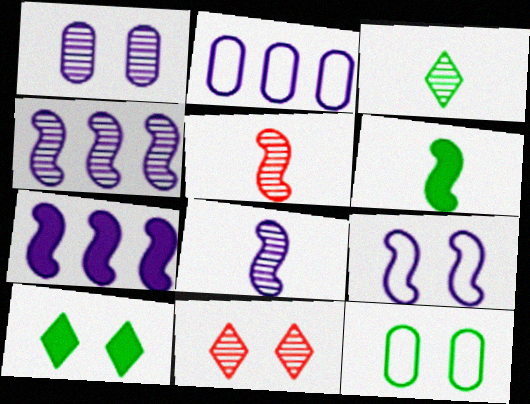[[2, 5, 10], 
[2, 6, 11], 
[7, 8, 9]]